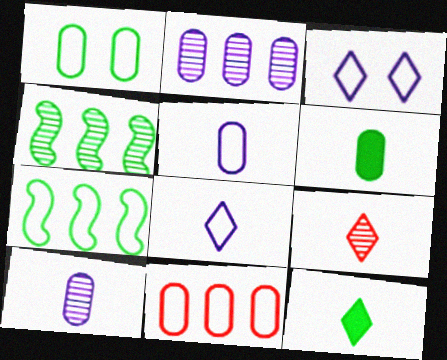[[1, 4, 12], 
[1, 5, 11], 
[8, 9, 12]]